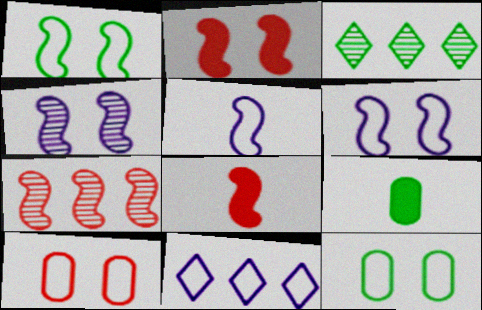[[1, 2, 4], 
[1, 3, 9]]